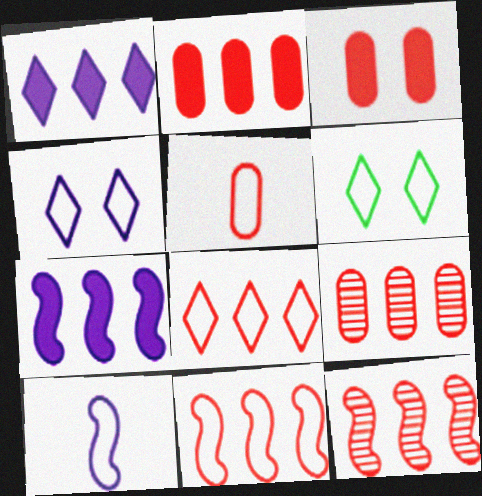[[2, 8, 12], 
[3, 5, 9]]